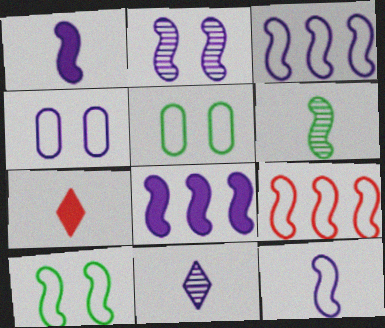[[1, 2, 3], 
[2, 8, 12], 
[4, 8, 11], 
[9, 10, 12]]